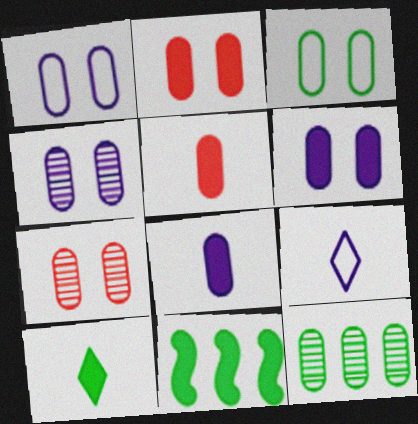[[1, 4, 6], 
[1, 5, 12], 
[2, 3, 4], 
[3, 6, 7], 
[7, 9, 11]]